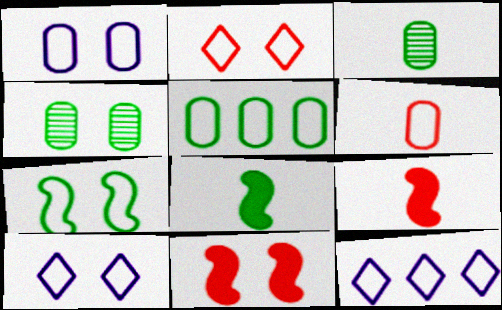[[1, 2, 7], 
[1, 5, 6], 
[3, 11, 12], 
[4, 9, 12], 
[4, 10, 11], 
[6, 7, 12]]